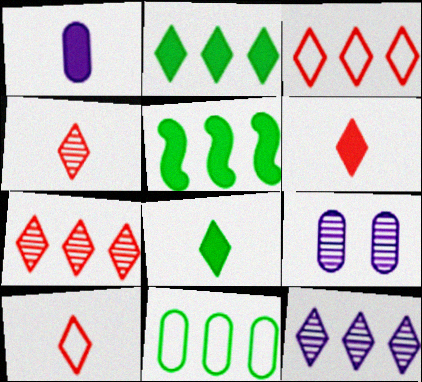[[2, 3, 12], 
[4, 6, 10], 
[5, 9, 10]]